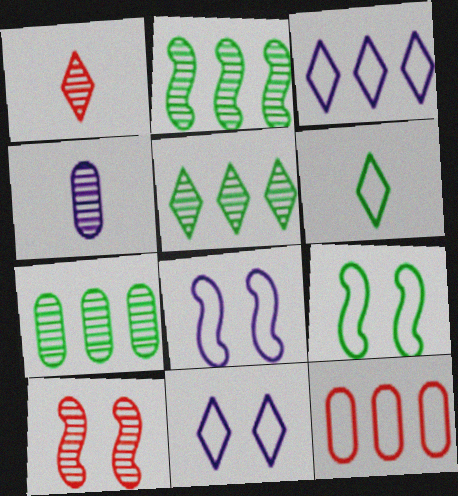[[2, 5, 7], 
[4, 5, 10], 
[6, 8, 12]]